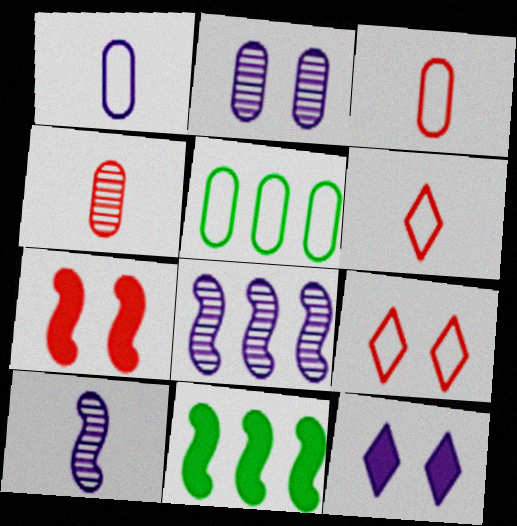[[1, 8, 12], 
[2, 6, 11]]